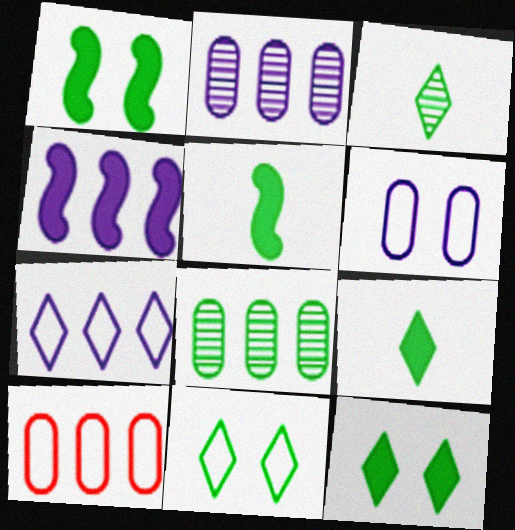[[2, 4, 7], 
[5, 8, 11]]